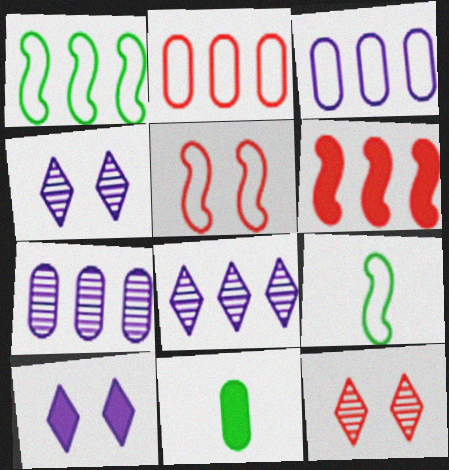[[5, 8, 11], 
[6, 10, 11]]